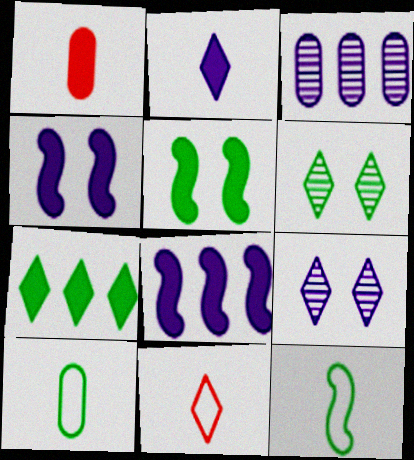[[1, 4, 7], 
[3, 5, 11], 
[7, 9, 11]]